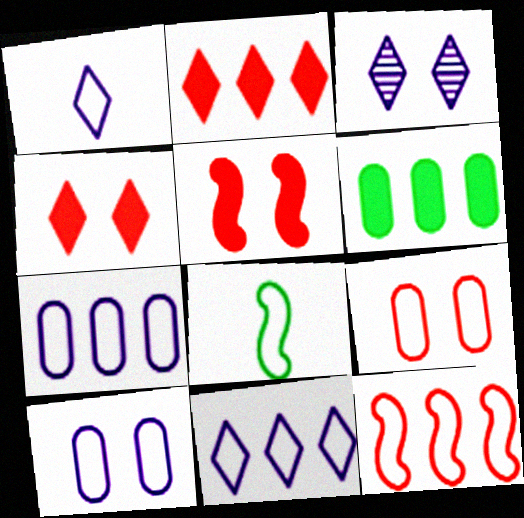[[8, 9, 11]]